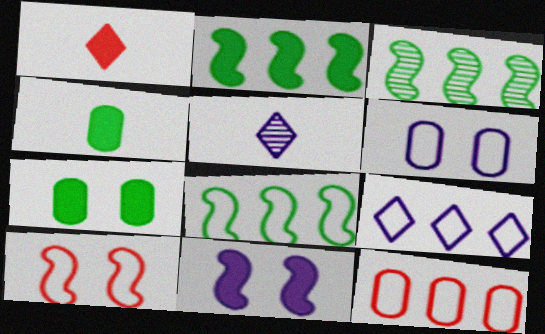[[1, 3, 6], 
[2, 3, 8], 
[8, 9, 12]]